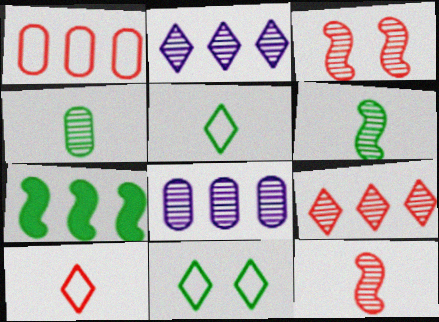[[1, 2, 7], 
[2, 3, 4], 
[4, 7, 11]]